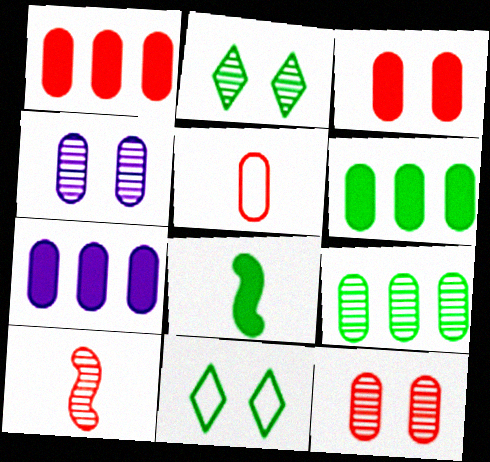[[1, 5, 12], 
[1, 6, 7], 
[4, 5, 6], 
[7, 10, 11], 
[8, 9, 11]]